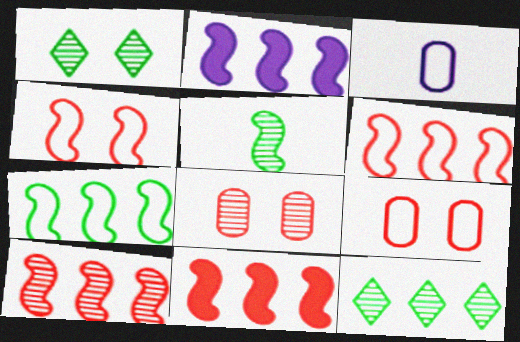[[1, 3, 11], 
[2, 4, 5], 
[2, 7, 10], 
[6, 10, 11]]